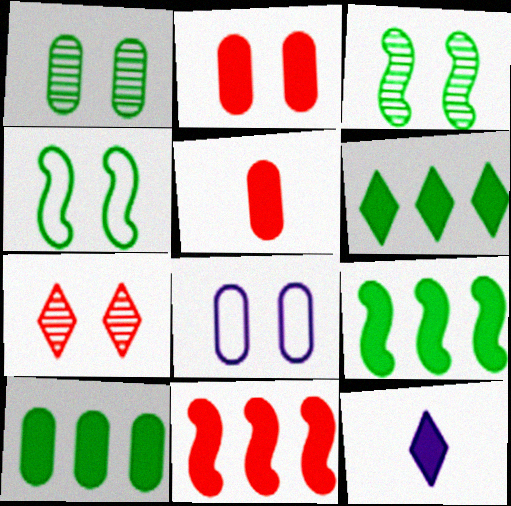[[1, 2, 8], 
[2, 9, 12], 
[6, 9, 10]]